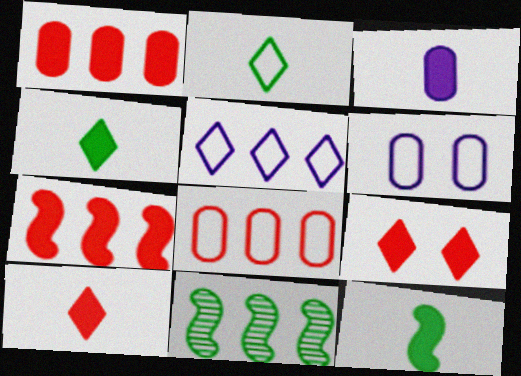[[1, 5, 11], 
[3, 10, 12], 
[6, 10, 11]]